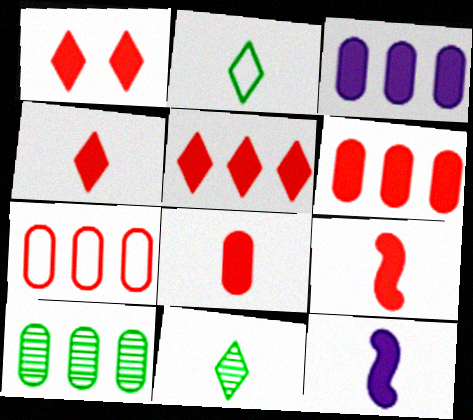[[1, 4, 5], 
[1, 6, 9], 
[3, 7, 10], 
[4, 8, 9]]